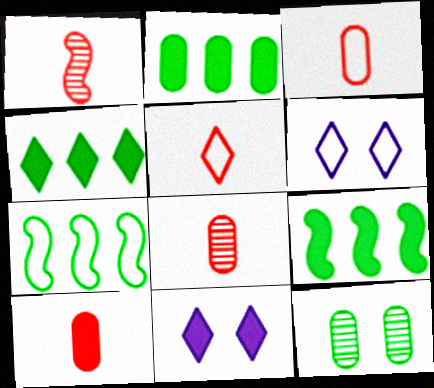[[1, 2, 6], 
[1, 5, 10], 
[2, 4, 9], 
[3, 6, 7], 
[3, 8, 10], 
[6, 8, 9], 
[7, 8, 11], 
[9, 10, 11]]